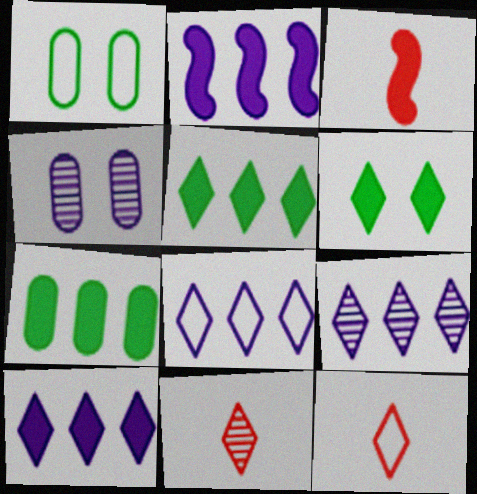[[1, 2, 11], 
[1, 3, 9], 
[6, 8, 11], 
[6, 9, 12], 
[8, 9, 10]]